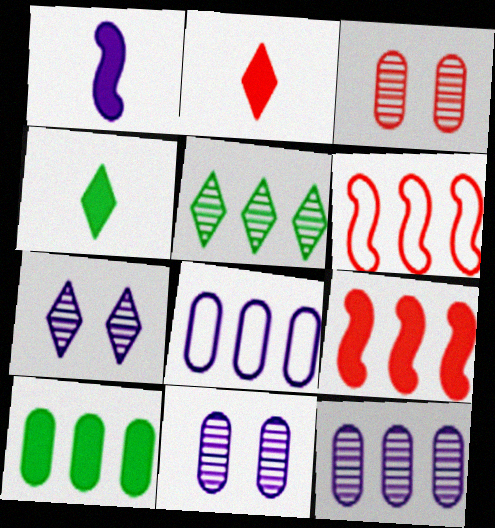[[1, 7, 8], 
[2, 3, 6], 
[4, 6, 11], 
[5, 8, 9]]